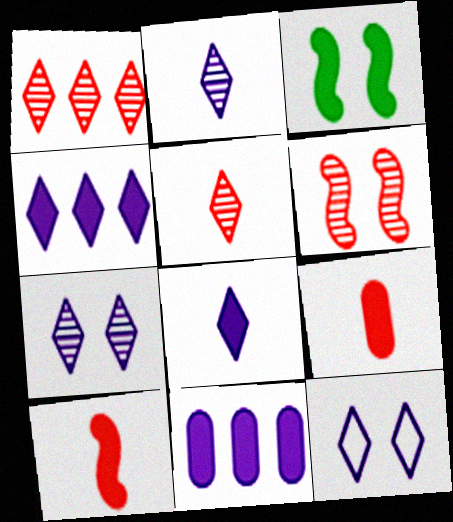[[2, 4, 12], 
[3, 4, 9]]